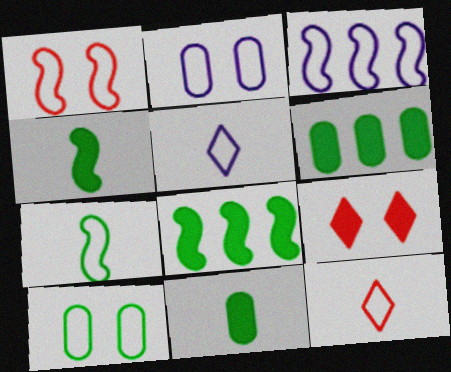[[1, 3, 7], 
[2, 3, 5], 
[3, 10, 12]]